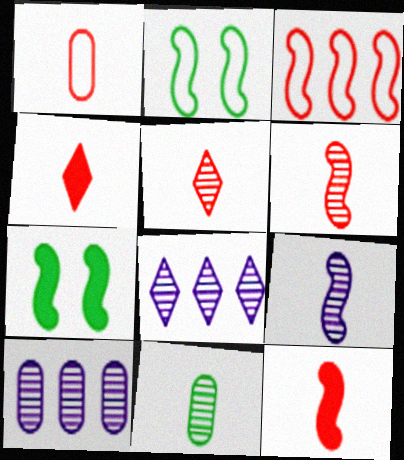[[1, 4, 6], 
[1, 5, 12], 
[1, 7, 8], 
[2, 4, 10], 
[3, 7, 9], 
[5, 9, 11]]